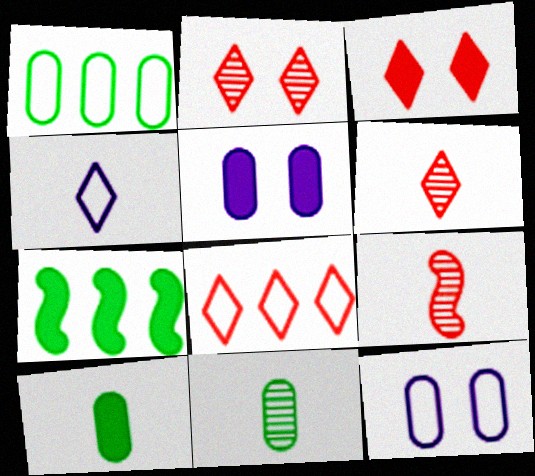[[3, 6, 8], 
[4, 9, 10], 
[6, 7, 12]]